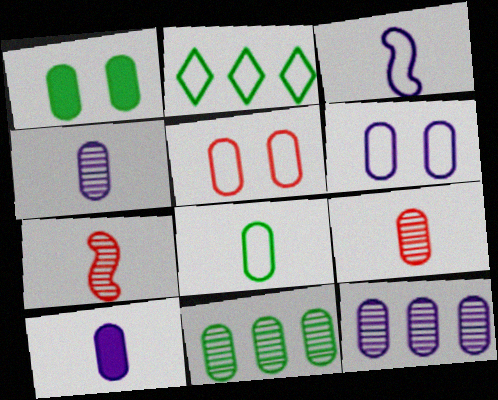[[1, 8, 11], 
[2, 3, 5], 
[5, 10, 11], 
[6, 10, 12], 
[8, 9, 10]]